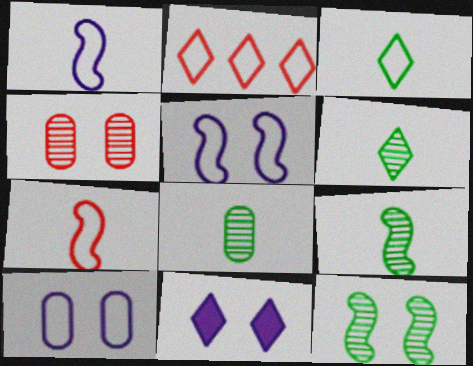[[2, 6, 11], 
[6, 8, 9]]